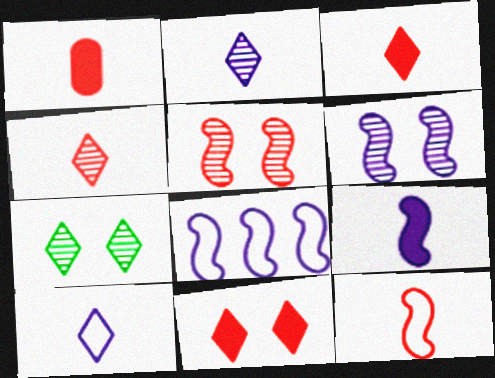[[1, 4, 12], 
[1, 7, 8], 
[6, 8, 9]]